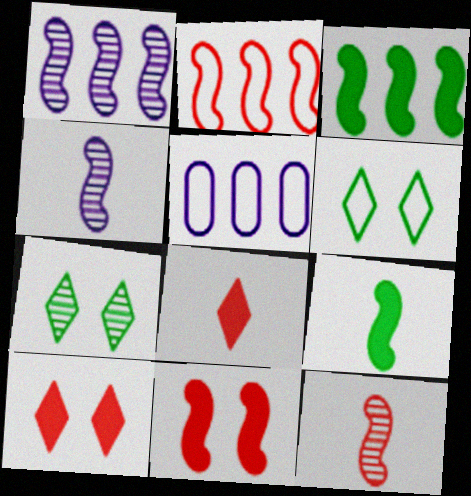[[1, 2, 3], 
[2, 11, 12]]